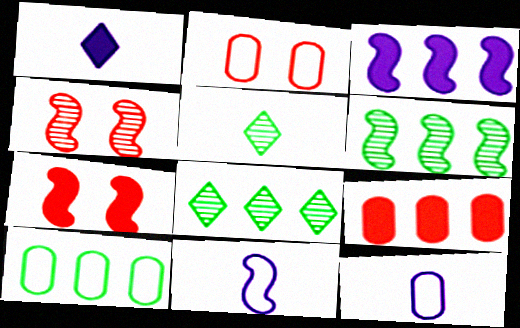[[1, 2, 6], 
[1, 4, 10], 
[2, 3, 5], 
[2, 10, 12], 
[6, 7, 11], 
[7, 8, 12]]